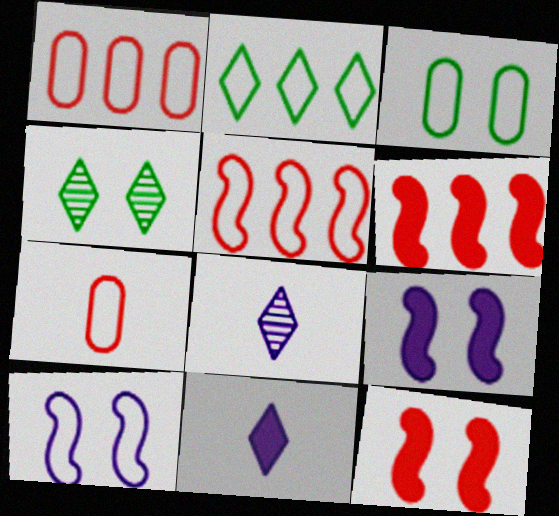[[2, 7, 10], 
[3, 6, 8]]